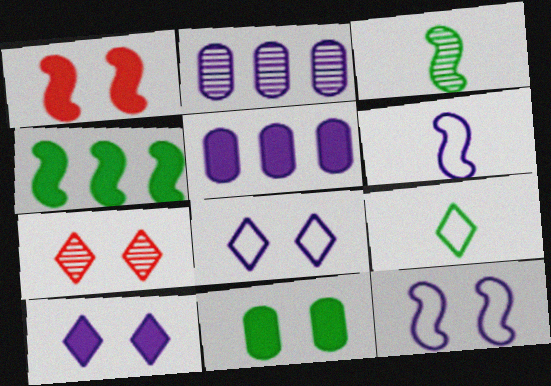[[1, 2, 9], 
[1, 10, 11], 
[2, 3, 7], 
[2, 6, 10], 
[7, 11, 12]]